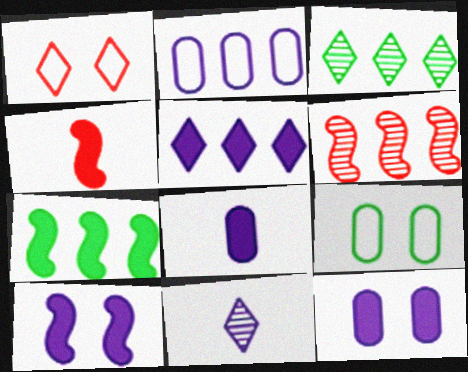[[2, 10, 11], 
[4, 7, 10], 
[5, 8, 10]]